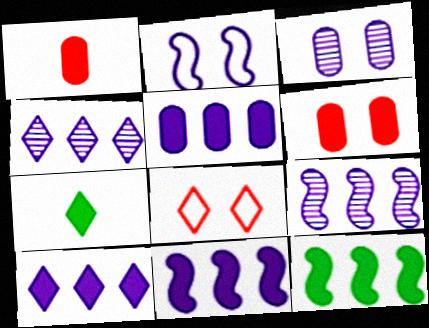[[4, 7, 8], 
[5, 10, 11], 
[6, 7, 11]]